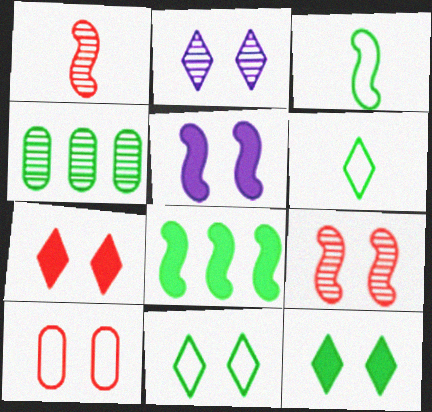[[1, 2, 4], 
[2, 7, 11], 
[3, 4, 12], 
[7, 9, 10]]